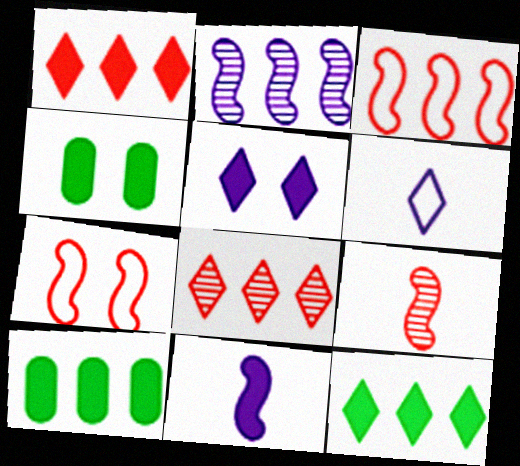[[1, 4, 11]]